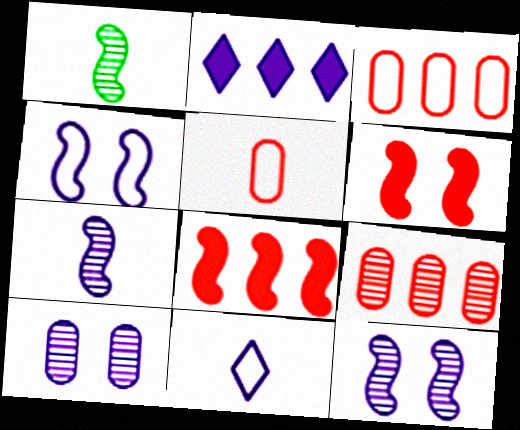[[1, 4, 8]]